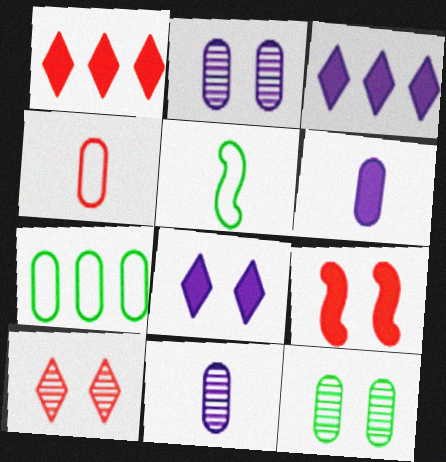[[1, 2, 5]]